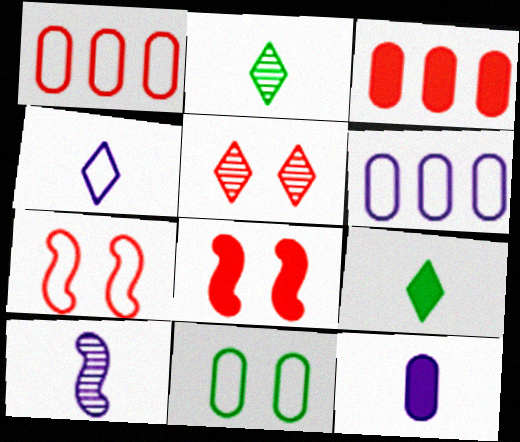[[2, 6, 8], 
[4, 10, 12]]